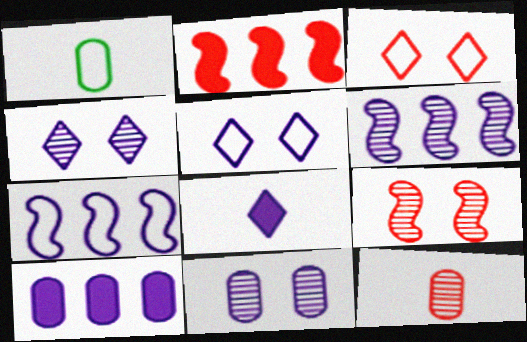[[1, 2, 4], 
[1, 3, 7], 
[2, 3, 12], 
[7, 8, 11]]